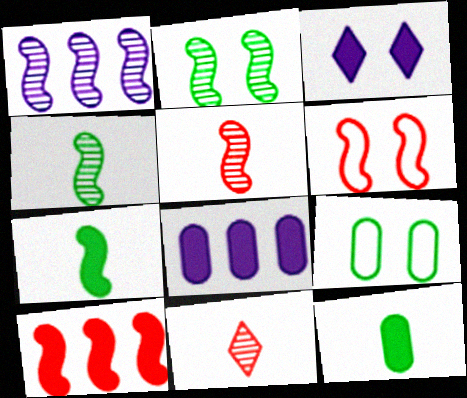[[1, 2, 5], 
[1, 6, 7], 
[3, 10, 12], 
[5, 6, 10]]